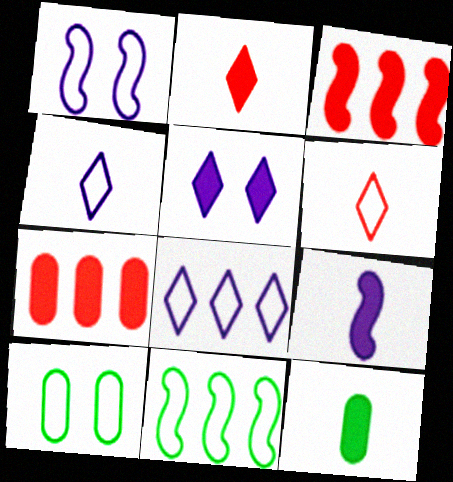[[2, 9, 12], 
[3, 5, 12]]